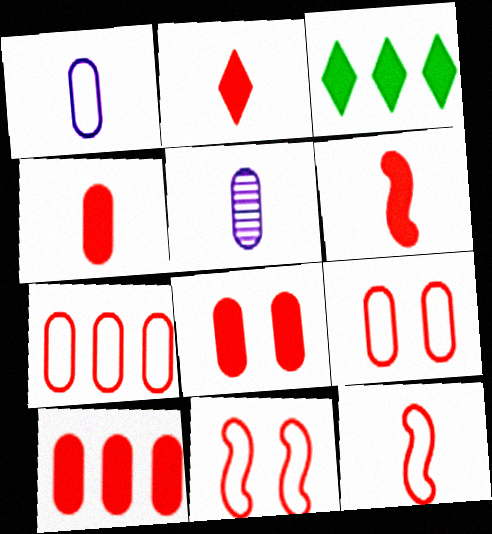[[2, 4, 6], 
[3, 5, 11], 
[4, 8, 10]]